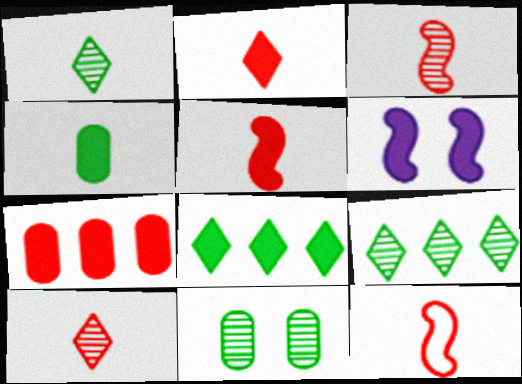[[3, 5, 12]]